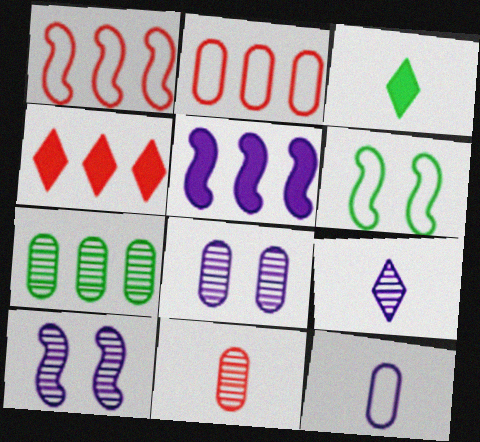[[1, 3, 8], 
[2, 3, 10], 
[3, 6, 7], 
[7, 8, 11]]